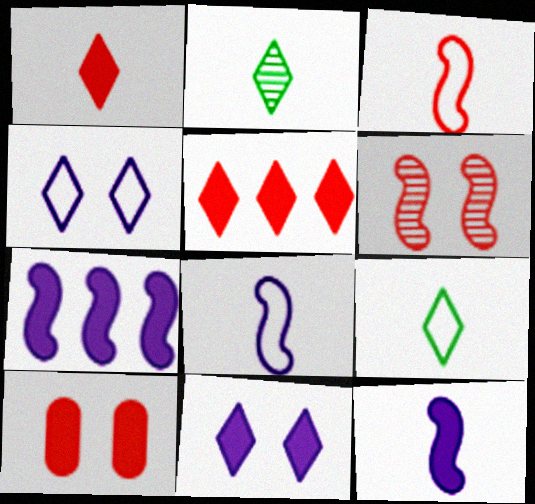[[2, 4, 5]]